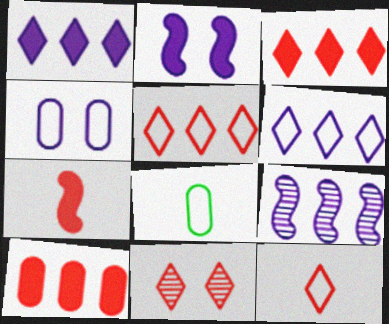[[3, 11, 12]]